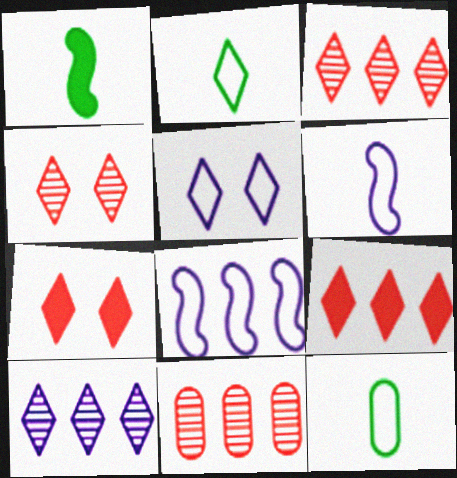[[1, 5, 11], 
[2, 7, 10]]